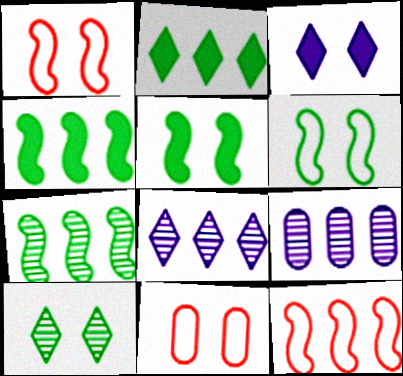[[2, 9, 12]]